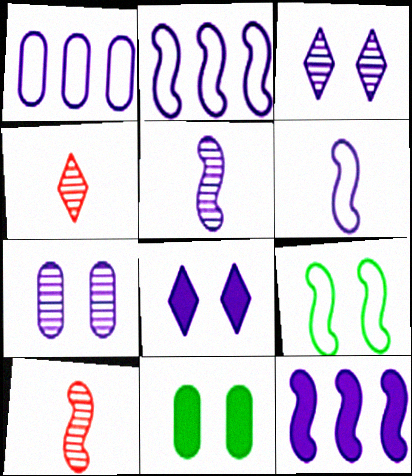[[1, 5, 8], 
[2, 4, 11], 
[9, 10, 12]]